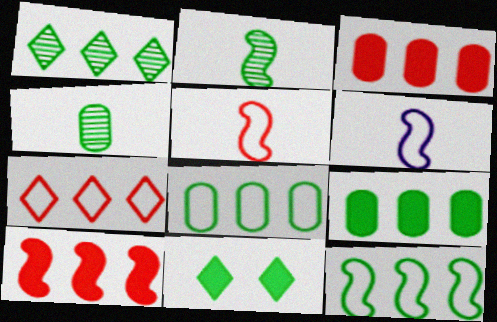[[1, 9, 12], 
[2, 8, 11], 
[4, 11, 12]]